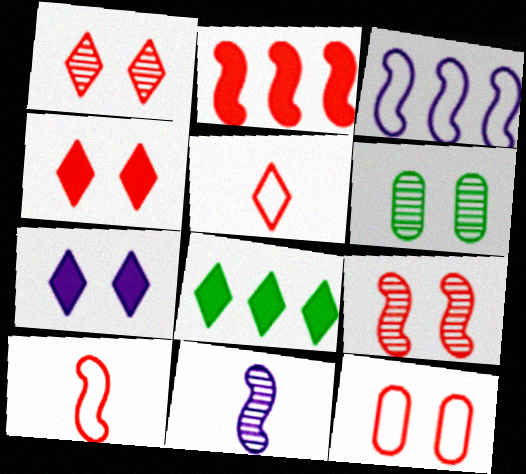[[2, 9, 10], 
[4, 9, 12], 
[8, 11, 12]]